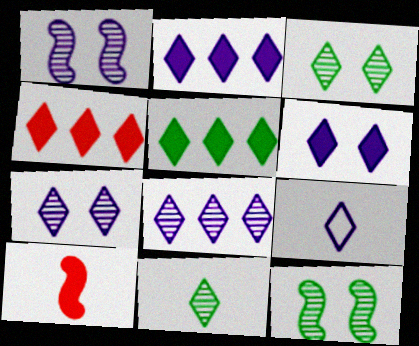[[2, 4, 5], 
[2, 7, 9], 
[3, 4, 9], 
[6, 8, 9]]